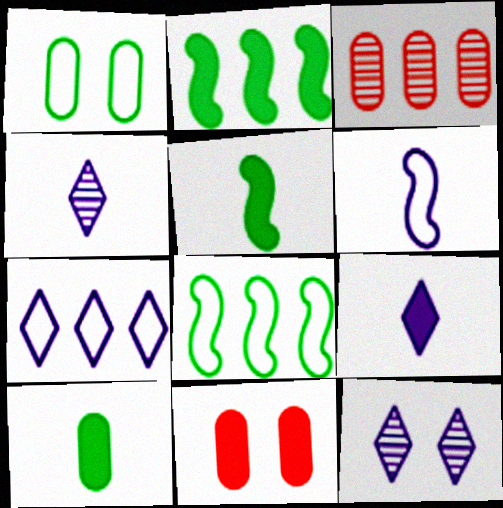[[2, 3, 7], 
[2, 9, 11], 
[4, 8, 11], 
[7, 9, 12]]